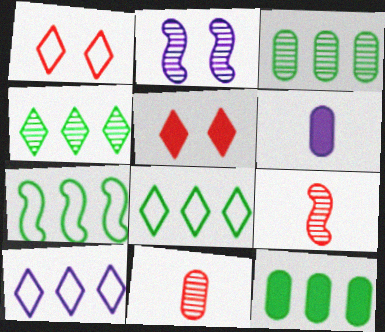[[2, 4, 11], 
[2, 6, 10], 
[4, 7, 12]]